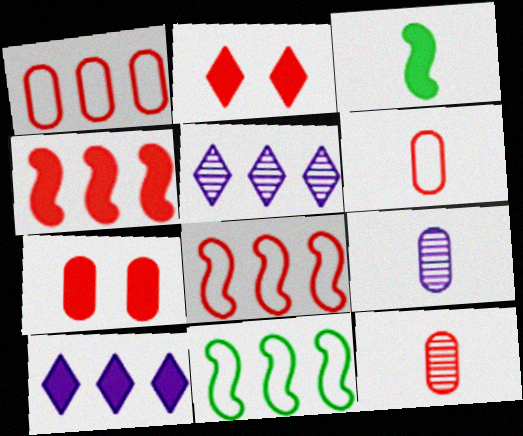[[1, 7, 12], 
[2, 8, 12], 
[2, 9, 11], 
[3, 7, 10]]